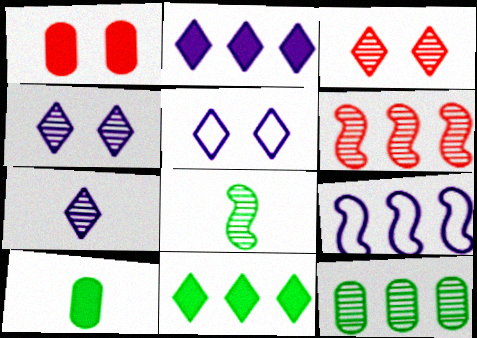[[2, 5, 7], 
[3, 9, 10], 
[5, 6, 10]]